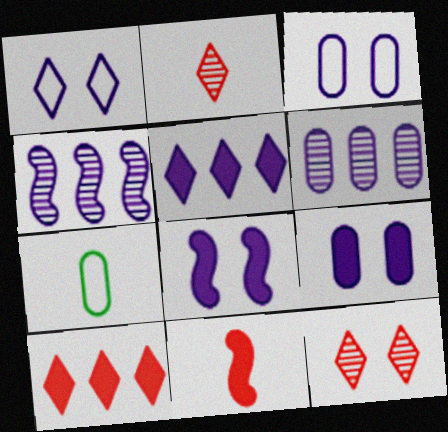[]